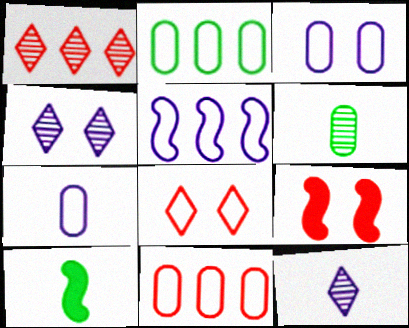[[1, 3, 10], 
[2, 9, 12], 
[4, 10, 11]]